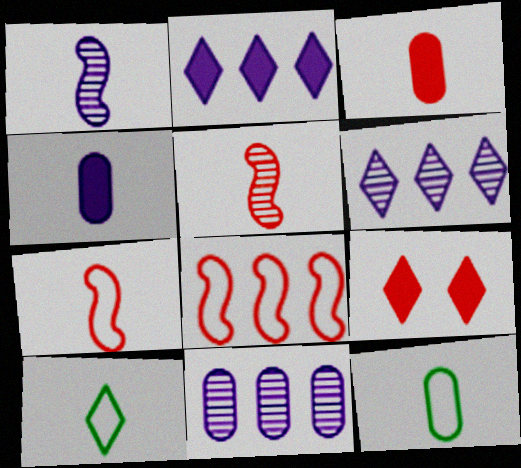[[1, 3, 10], 
[4, 5, 10], 
[6, 9, 10]]